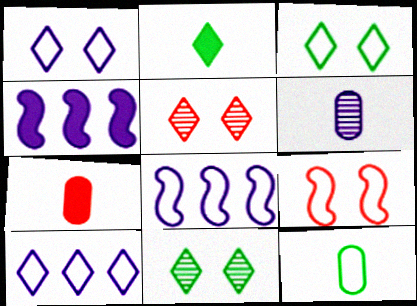[[1, 4, 6], 
[2, 5, 10], 
[4, 5, 12], 
[6, 7, 12], 
[7, 8, 11], 
[9, 10, 12]]